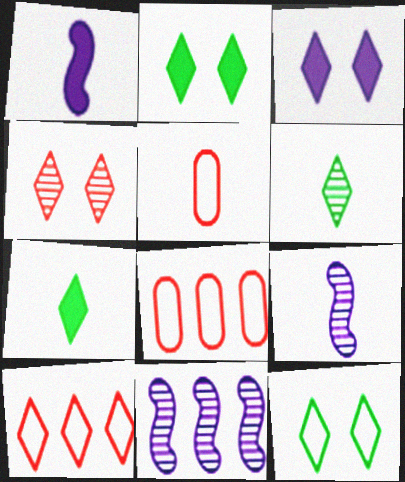[[1, 5, 6], 
[2, 5, 11], 
[2, 8, 9], 
[3, 4, 12], 
[3, 6, 10], 
[5, 7, 9]]